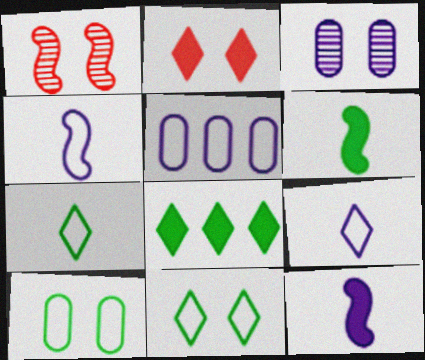[]